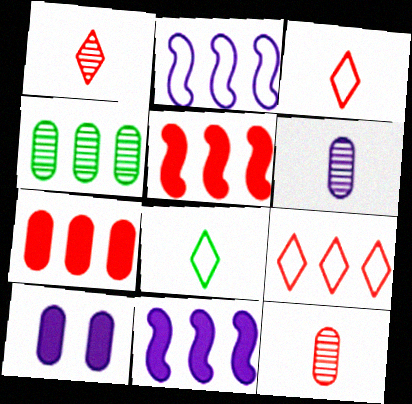[[4, 9, 11]]